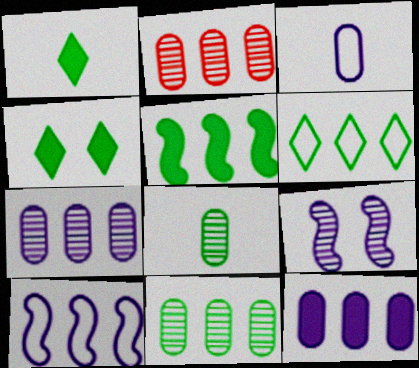[[2, 7, 11], 
[5, 6, 11]]